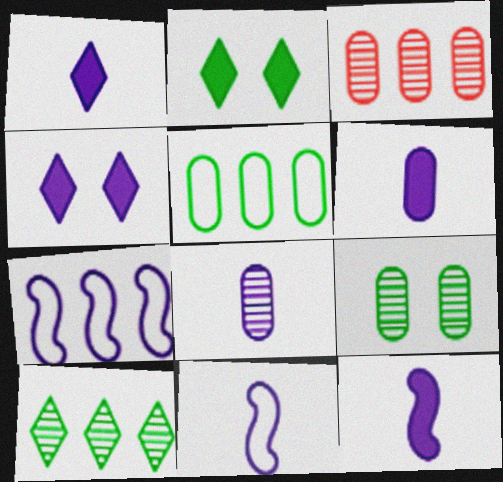[[1, 6, 12], 
[1, 8, 11], 
[2, 3, 11], 
[3, 8, 9], 
[4, 7, 8]]